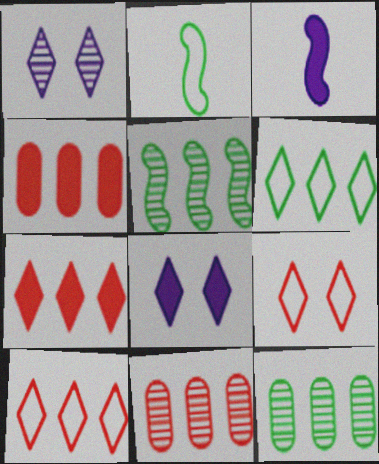[[1, 2, 4], 
[2, 8, 11], 
[3, 9, 12]]